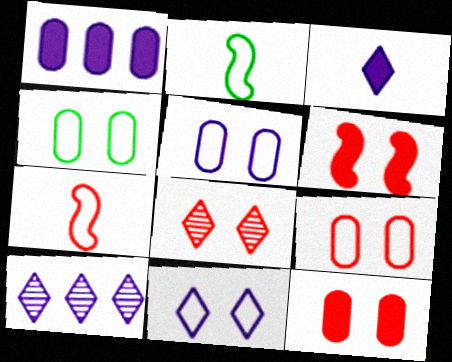[[1, 2, 8], 
[2, 10, 12], 
[3, 10, 11], 
[4, 5, 9], 
[6, 8, 9]]